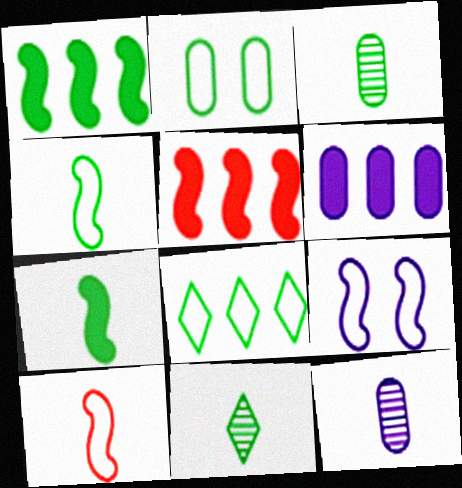[[1, 2, 11], 
[2, 4, 8]]